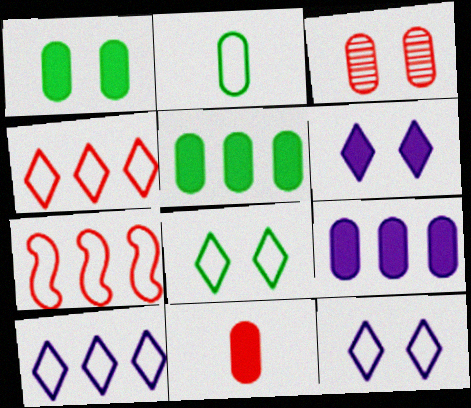[[1, 9, 11], 
[2, 3, 9], 
[2, 7, 12]]